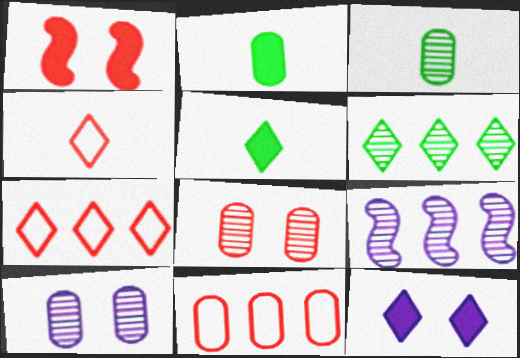[[2, 10, 11], 
[4, 6, 12]]